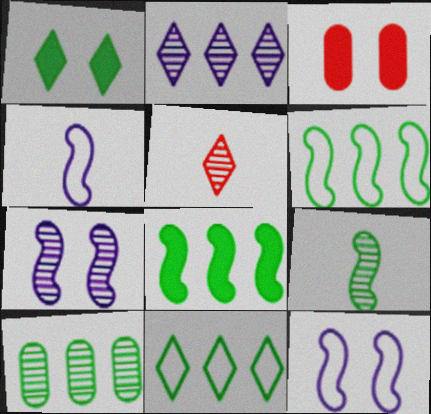[[5, 7, 10], 
[8, 10, 11]]